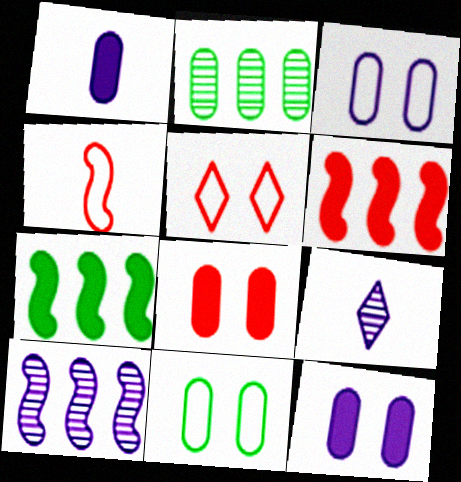[[6, 9, 11]]